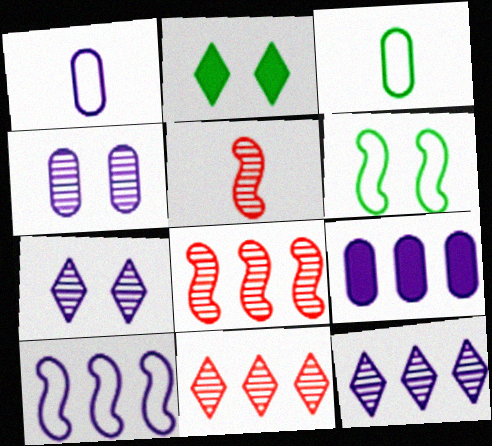[[1, 2, 8], 
[1, 4, 9], 
[9, 10, 12]]